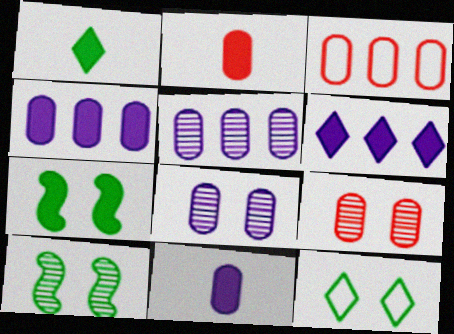[[2, 3, 9], 
[2, 6, 7]]